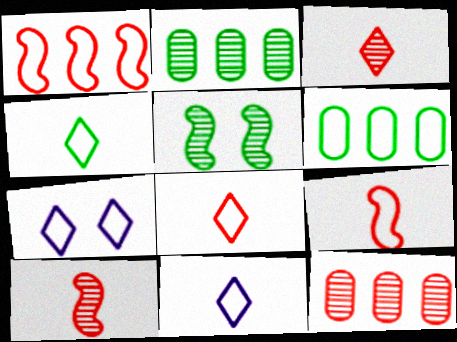[[4, 8, 11], 
[6, 7, 9]]